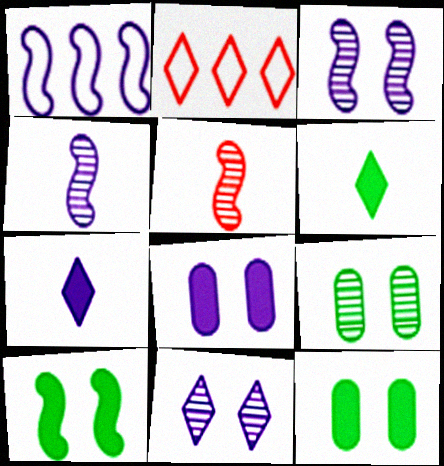[[1, 5, 10], 
[2, 4, 12], 
[2, 6, 11]]